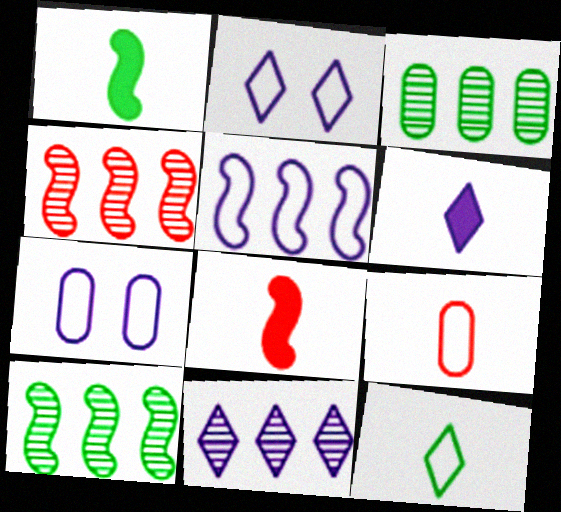[[2, 3, 8], 
[2, 6, 11], 
[3, 4, 11]]